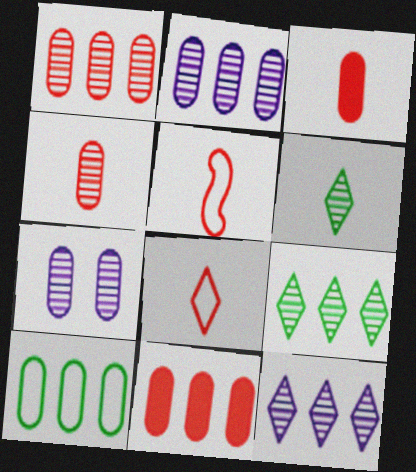[[2, 10, 11], 
[3, 7, 10]]